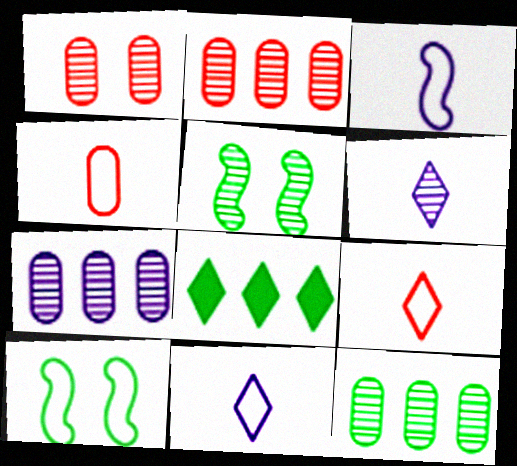[[1, 3, 8], 
[2, 5, 6], 
[2, 7, 12]]